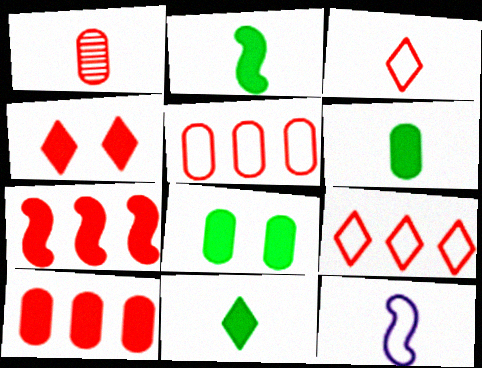[[1, 11, 12], 
[2, 6, 11]]